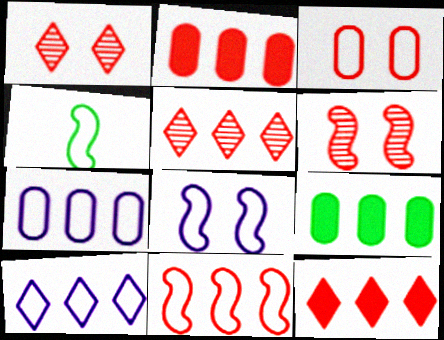[[2, 5, 11], 
[3, 4, 10], 
[4, 8, 11]]